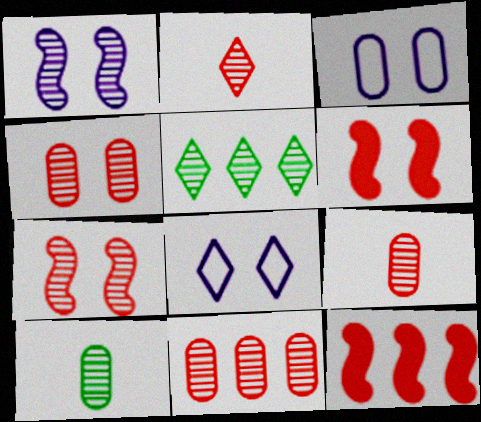[[1, 5, 9], 
[2, 7, 11], 
[4, 9, 11], 
[8, 10, 12]]